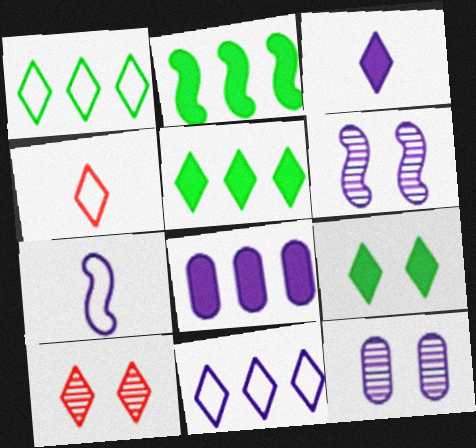[[1, 3, 10], 
[2, 4, 12]]